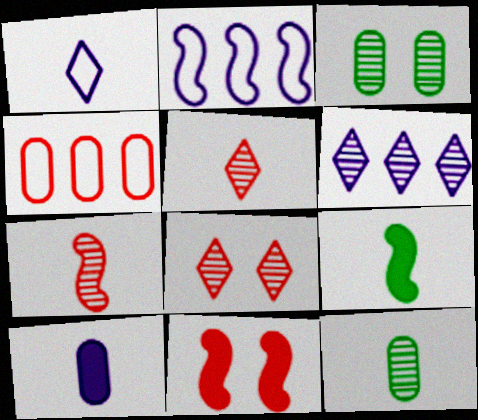[[3, 4, 10], 
[3, 6, 7], 
[4, 5, 11]]